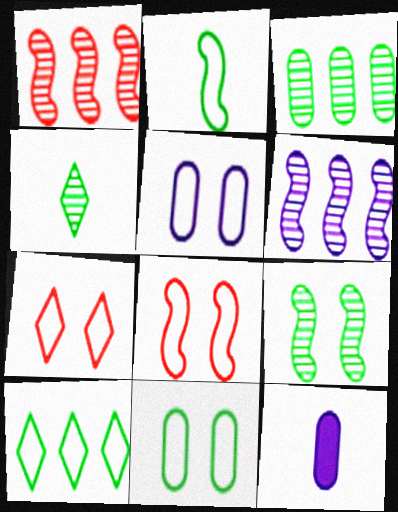[[2, 10, 11], 
[3, 4, 9]]